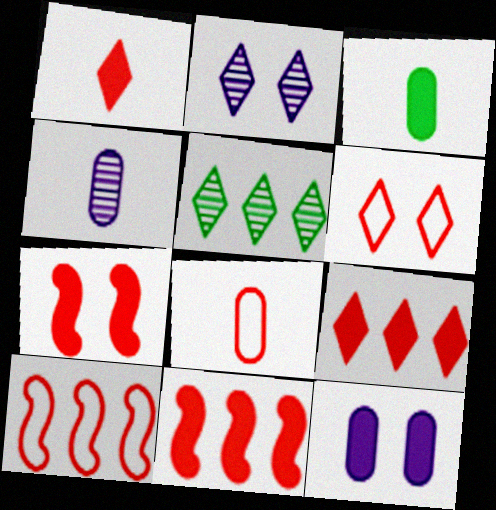[[2, 3, 10], 
[3, 4, 8], 
[6, 8, 10]]